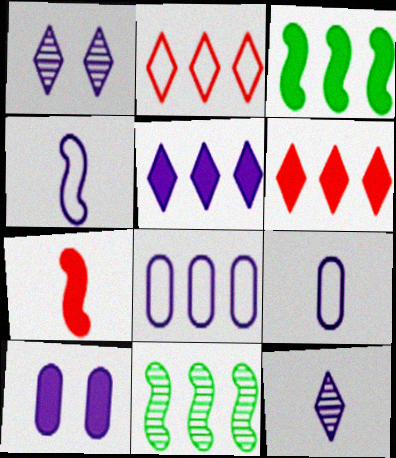[[6, 8, 11]]